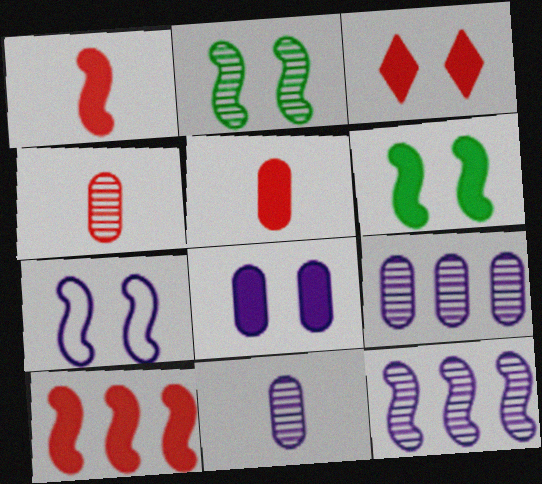[[3, 5, 10], 
[3, 6, 8]]